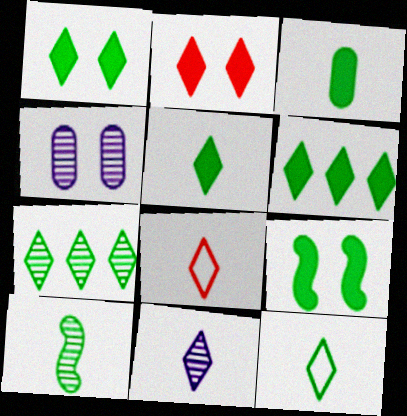[[1, 5, 6], 
[1, 7, 12], 
[3, 6, 9], 
[3, 10, 12], 
[5, 8, 11]]